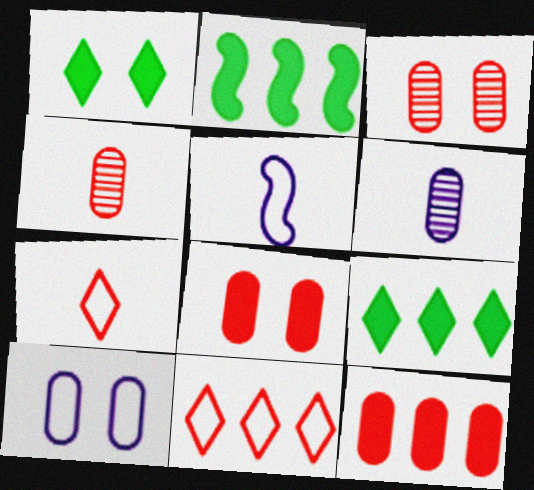[[3, 5, 9]]